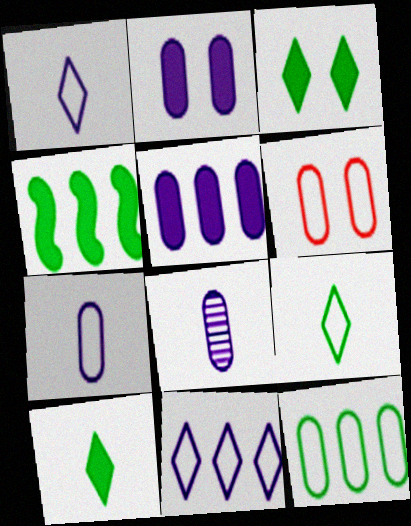[[6, 7, 12]]